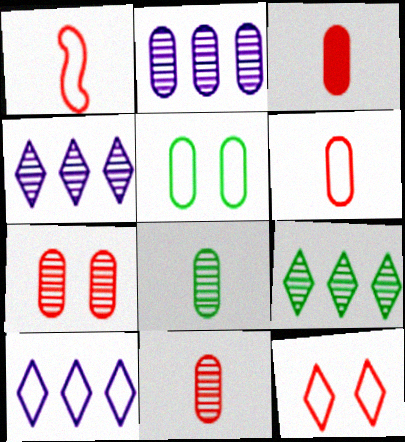[[1, 5, 10], 
[2, 3, 5], 
[2, 7, 8], 
[3, 6, 11]]